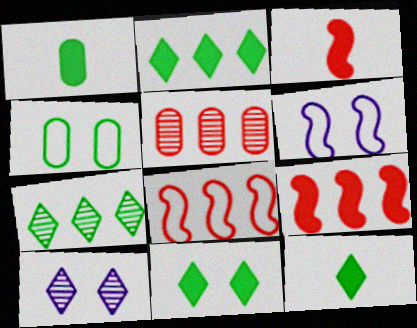[[1, 8, 10], 
[2, 11, 12], 
[5, 6, 12]]